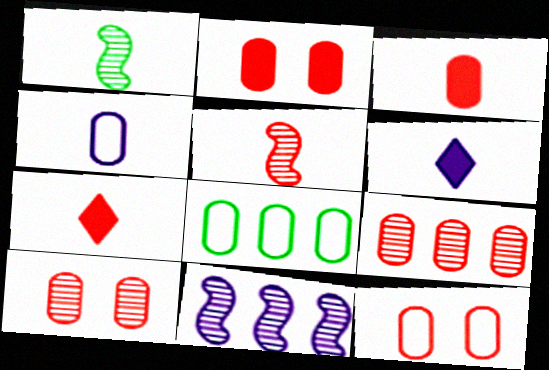[[1, 4, 7], 
[2, 10, 12], 
[3, 9, 12], 
[4, 8, 12]]